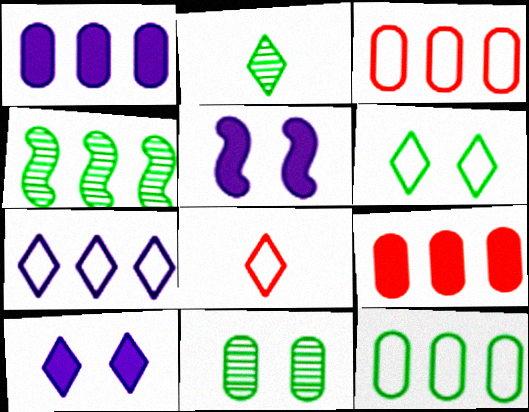[[2, 3, 5], 
[2, 4, 11], 
[4, 7, 9], 
[6, 7, 8]]